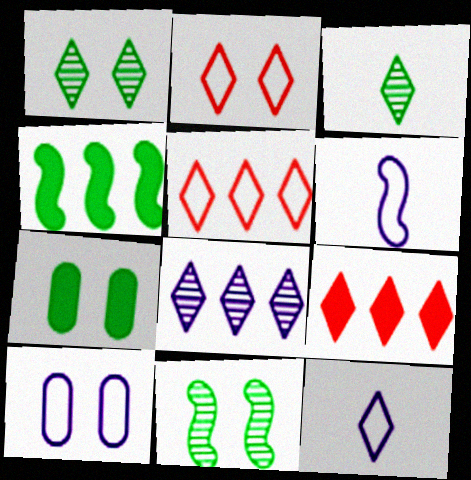[[1, 9, 12]]